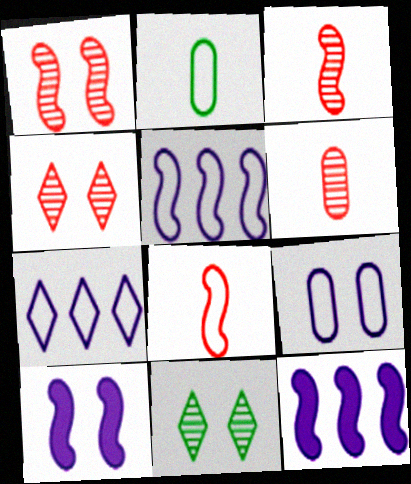[[2, 4, 12]]